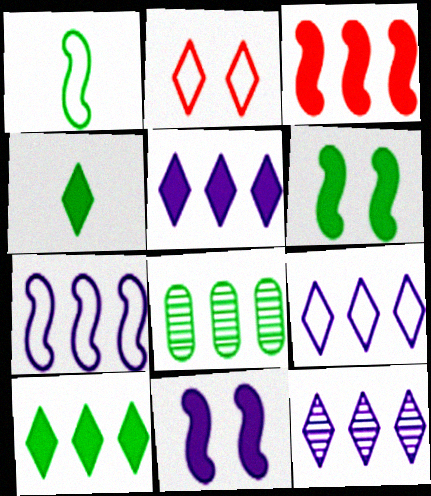[[2, 4, 12], 
[3, 8, 9], 
[5, 9, 12]]